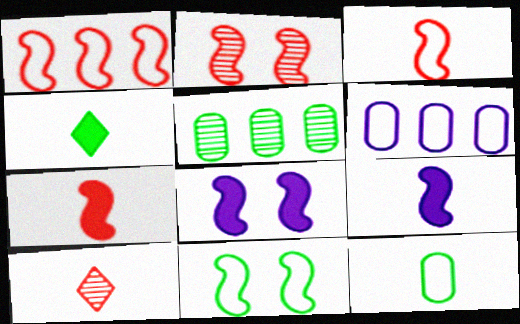[[1, 2, 7], 
[2, 4, 6], 
[2, 8, 11], 
[4, 5, 11], 
[9, 10, 12]]